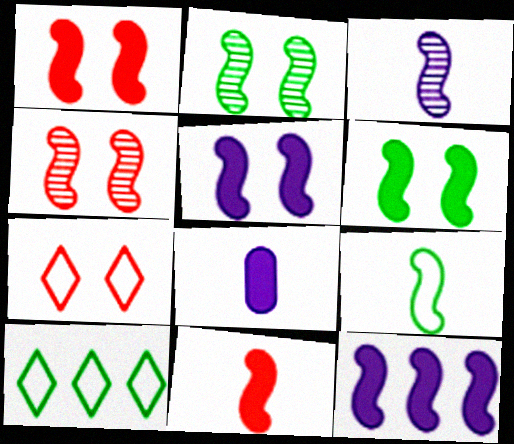[[1, 5, 6], 
[3, 9, 11], 
[4, 8, 10], 
[4, 9, 12], 
[6, 11, 12]]